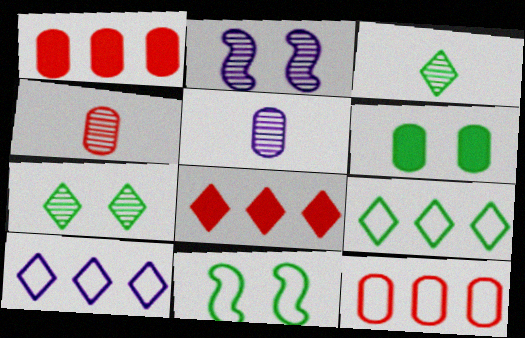[[5, 6, 12], 
[5, 8, 11], 
[6, 7, 11]]